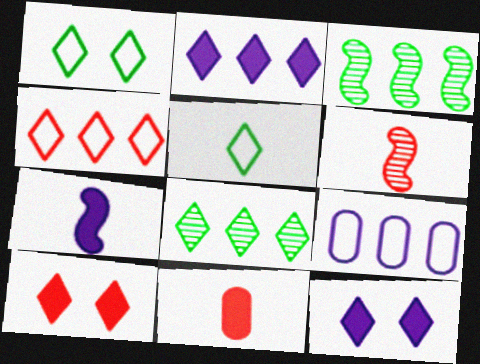[[2, 4, 8]]